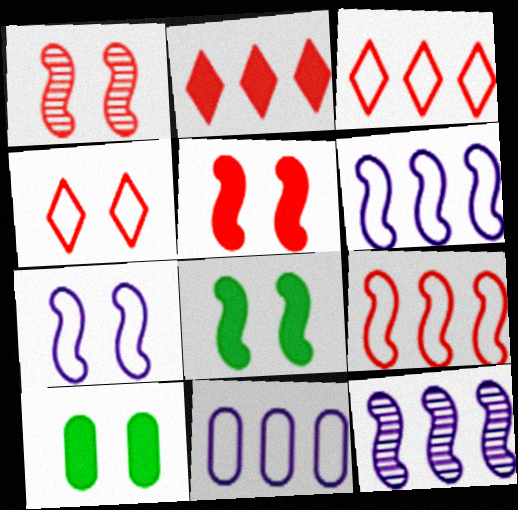[[1, 7, 8]]